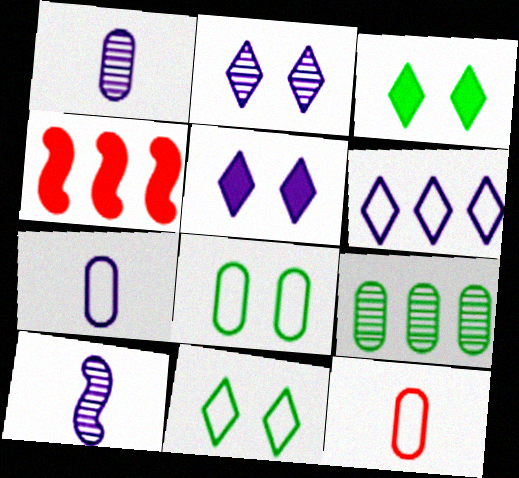[[1, 4, 11], 
[4, 6, 9]]